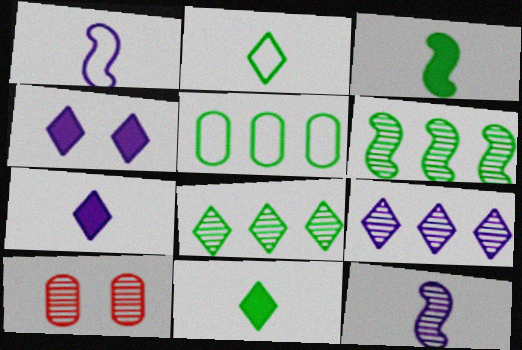[[8, 10, 12]]